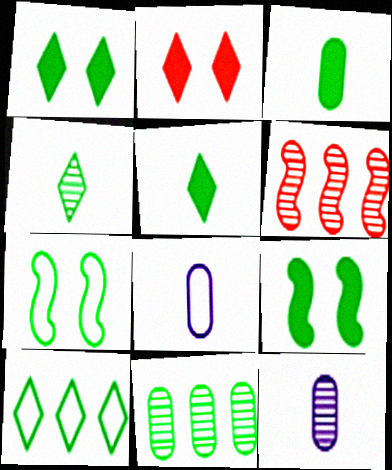[[1, 4, 10], 
[1, 6, 8], 
[5, 7, 11]]